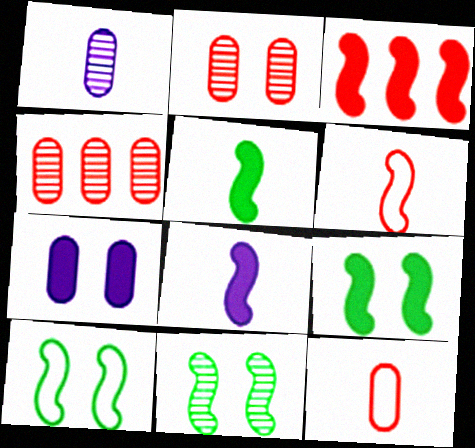[[3, 8, 9], 
[9, 10, 11]]